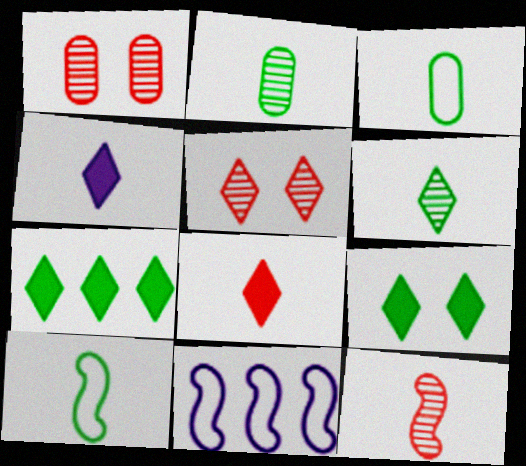[[3, 4, 12]]